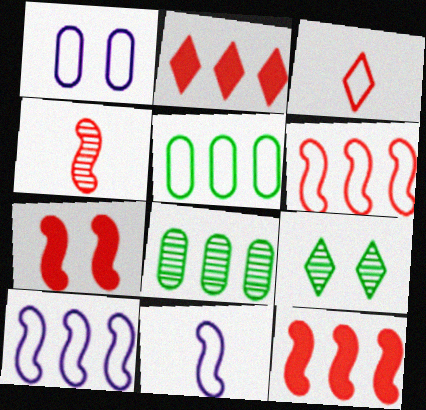[[1, 7, 9], 
[2, 8, 10], 
[4, 6, 7]]